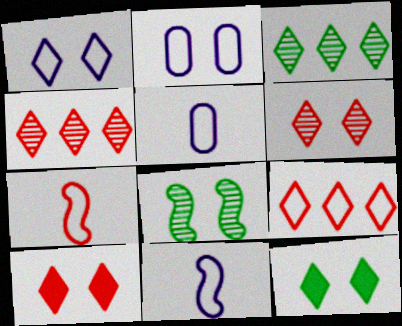[[1, 6, 12], 
[2, 8, 10]]